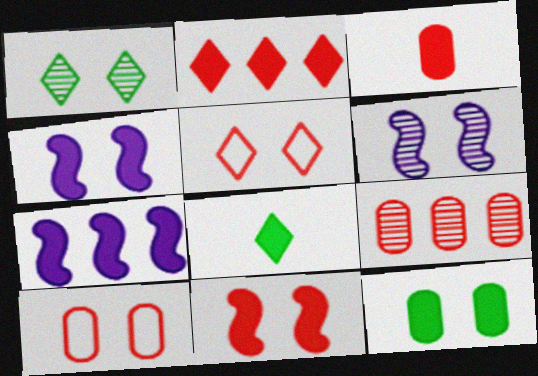[[1, 4, 10], 
[2, 3, 11], 
[3, 9, 10], 
[5, 6, 12]]